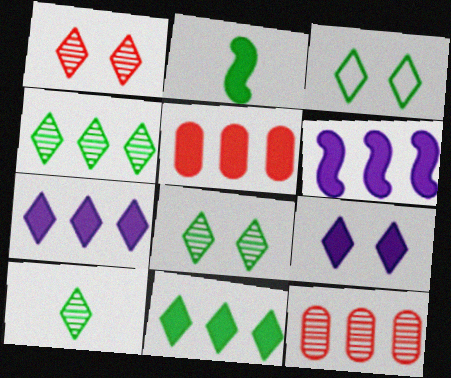[[1, 3, 9], 
[2, 5, 9], 
[3, 10, 11], 
[4, 8, 10], 
[5, 6, 11]]